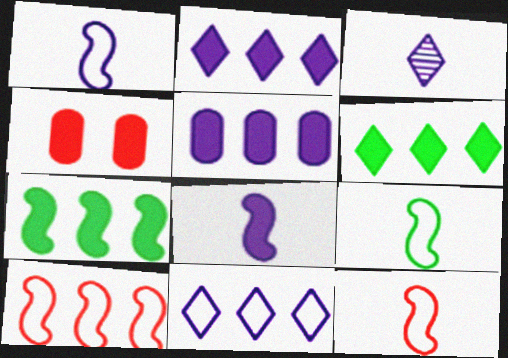[[1, 9, 12], 
[4, 6, 8]]